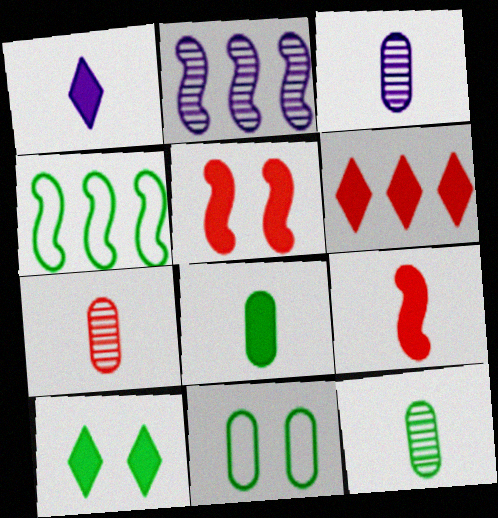[[1, 6, 10], 
[1, 8, 9], 
[3, 7, 12], 
[4, 10, 12]]